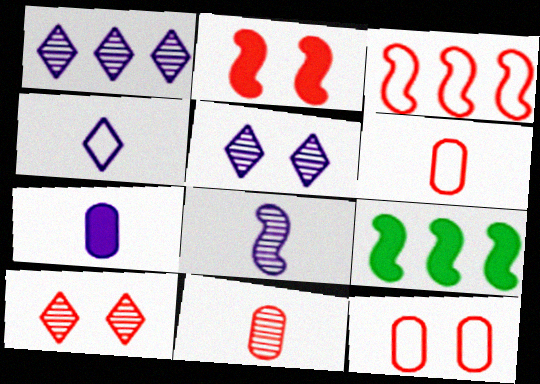[[2, 10, 12], 
[4, 7, 8], 
[5, 6, 9]]